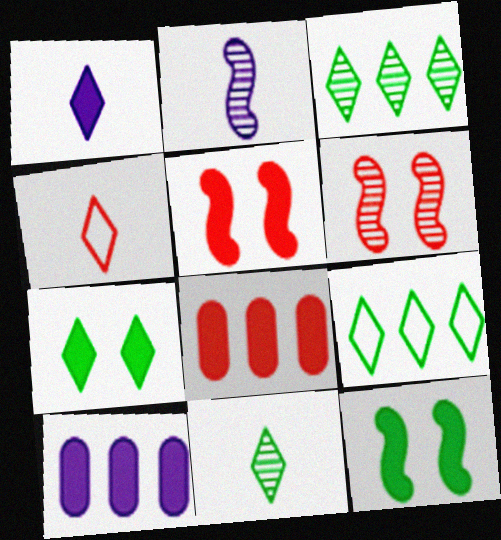[[1, 4, 11], 
[1, 8, 12], 
[4, 6, 8], 
[7, 9, 11]]